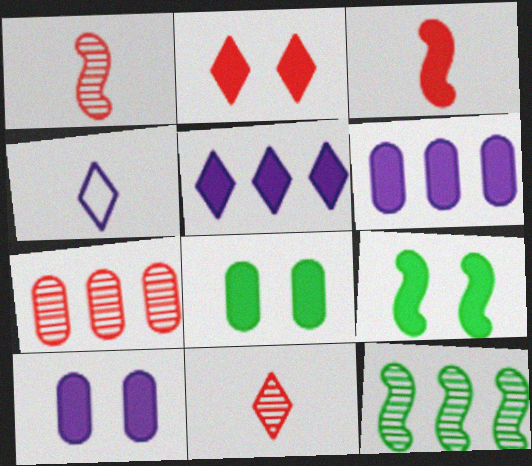[[2, 9, 10], 
[3, 5, 8], 
[4, 7, 9]]